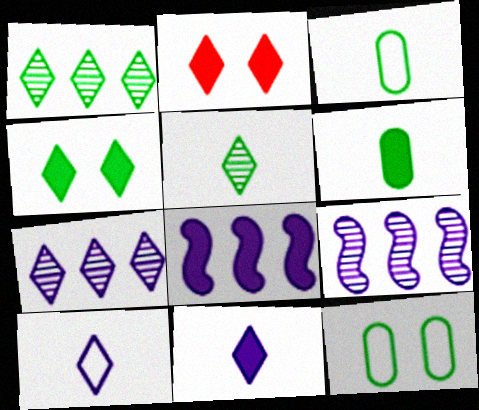[[1, 2, 10], 
[2, 3, 9], 
[2, 6, 8]]